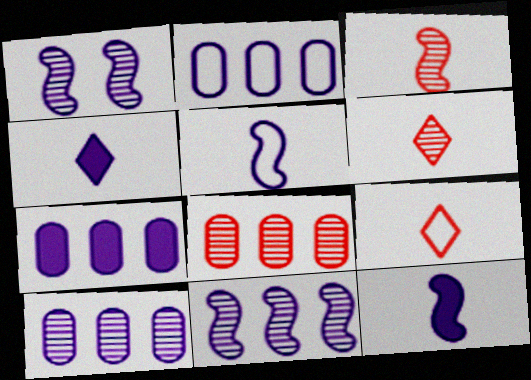[[1, 2, 4], 
[2, 7, 10]]